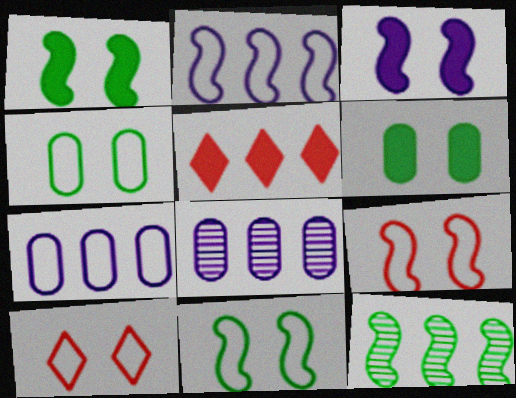[[5, 7, 12]]